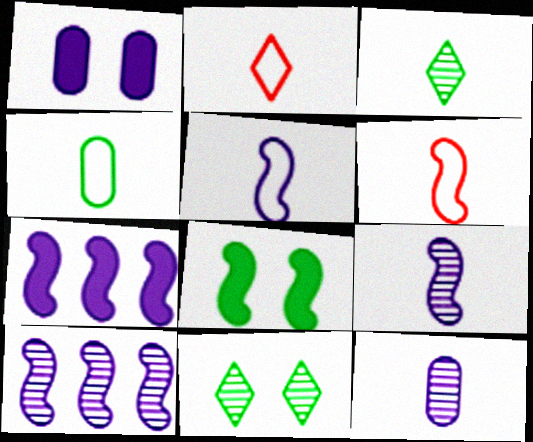[[2, 4, 5], 
[6, 8, 10]]